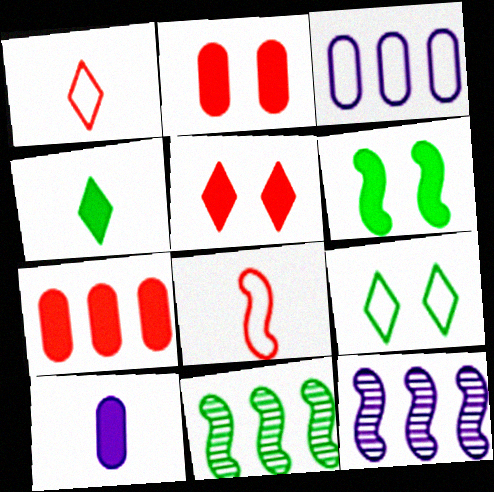[[3, 8, 9], 
[6, 8, 12]]